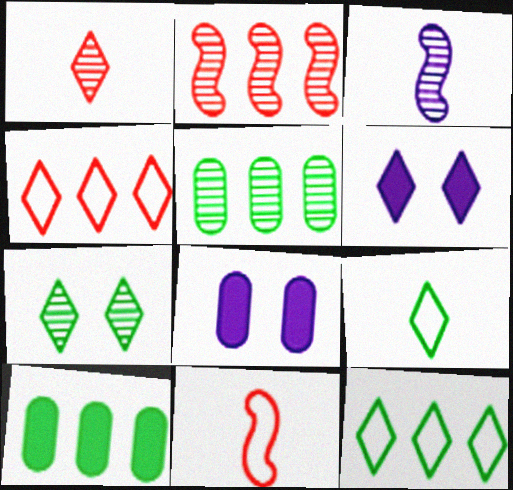[[1, 6, 12], 
[2, 8, 9], 
[5, 6, 11]]